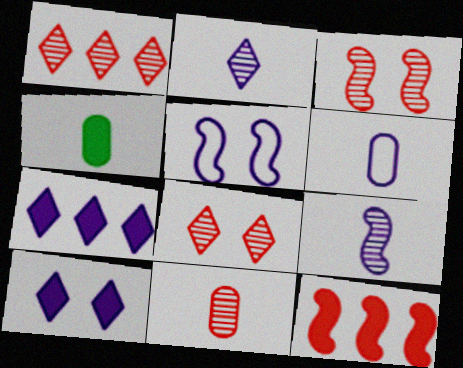[[1, 3, 11], 
[1, 4, 5], 
[4, 6, 11], 
[4, 10, 12]]